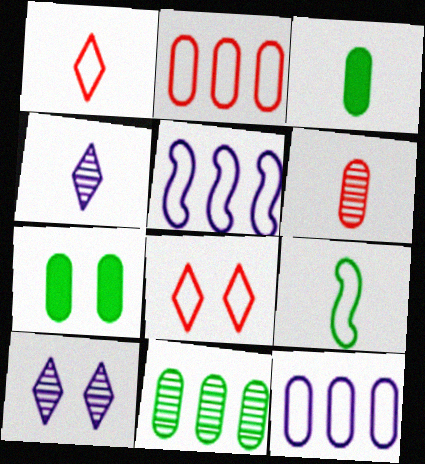[[6, 7, 12], 
[8, 9, 12]]